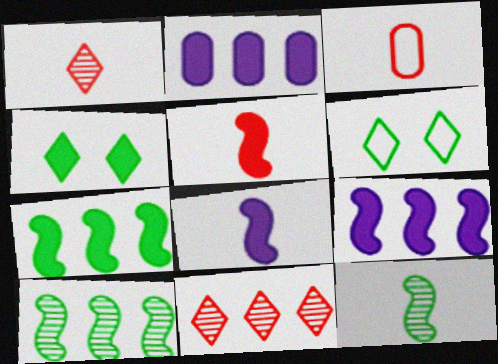[[1, 3, 5], 
[2, 4, 5]]